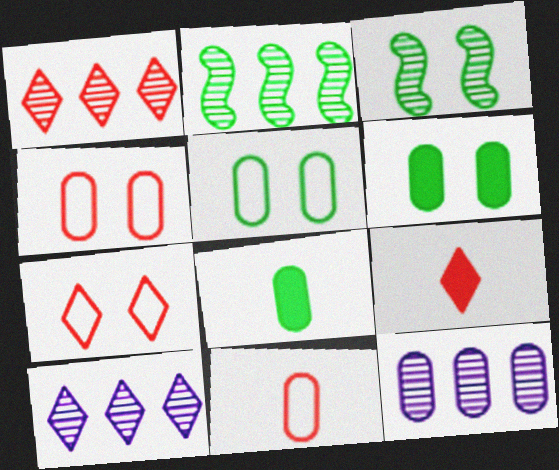[[1, 2, 12], 
[1, 7, 9], 
[4, 8, 12], 
[6, 11, 12]]